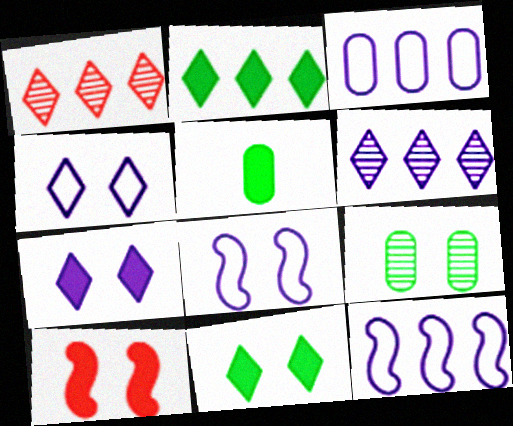[[1, 5, 8], 
[4, 9, 10]]